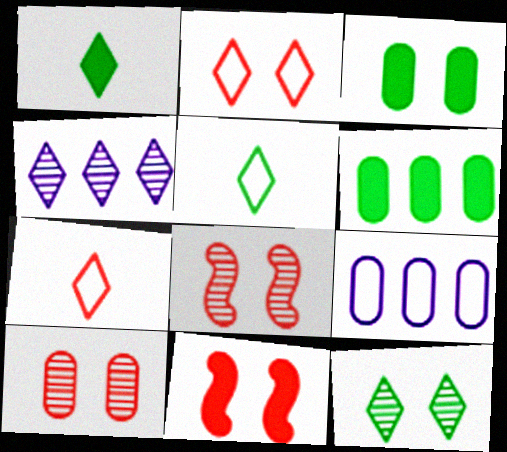[[1, 2, 4], 
[1, 8, 9], 
[2, 10, 11]]